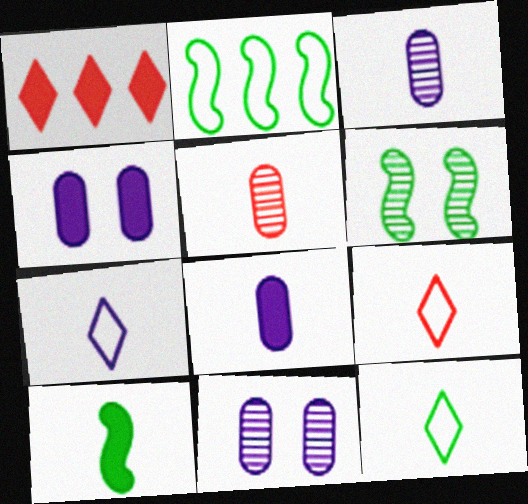[[1, 4, 10], 
[2, 6, 10], 
[3, 9, 10], 
[5, 7, 10], 
[7, 9, 12]]